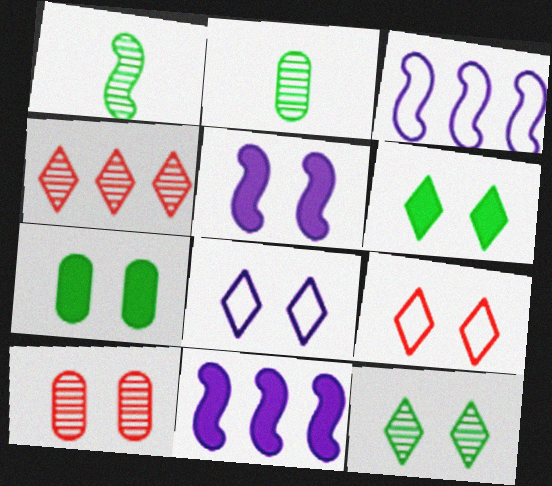[[2, 9, 11]]